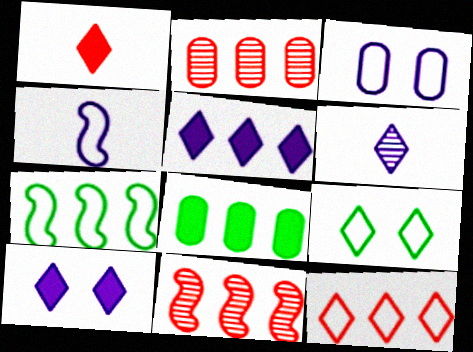[[2, 5, 7]]